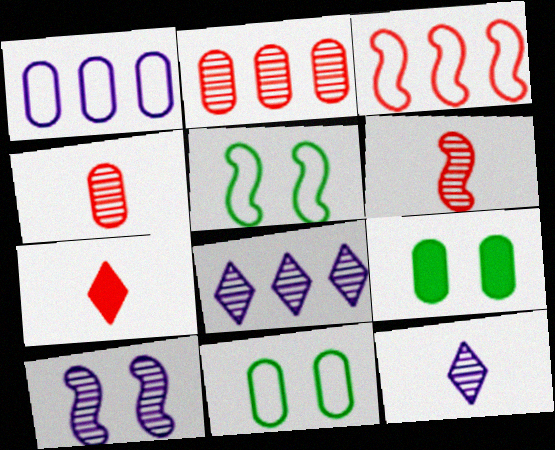[[1, 4, 9], 
[3, 9, 12]]